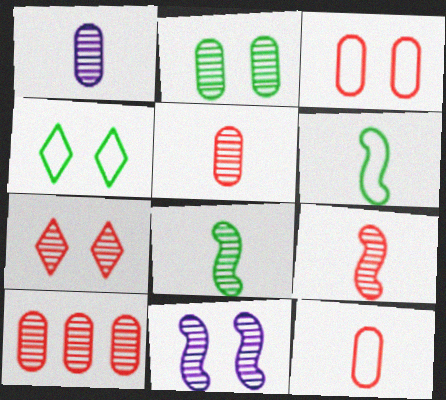[[1, 2, 10], 
[2, 7, 11], 
[7, 9, 10]]